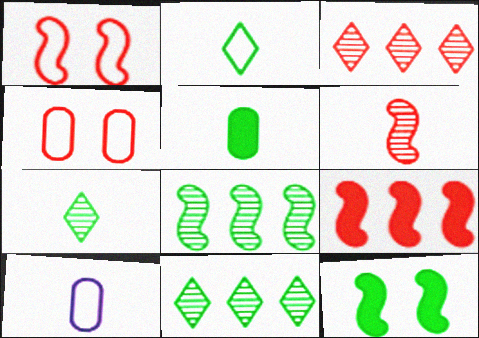[[1, 6, 9], 
[3, 10, 12]]